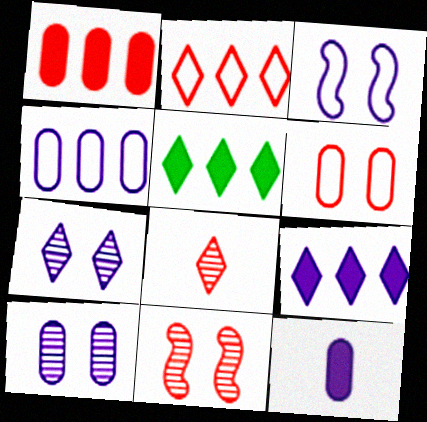[[4, 10, 12]]